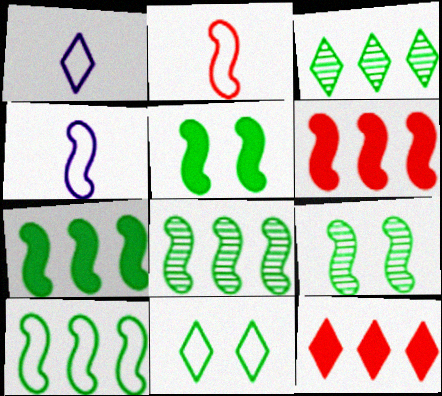[[4, 6, 9], 
[7, 8, 10]]